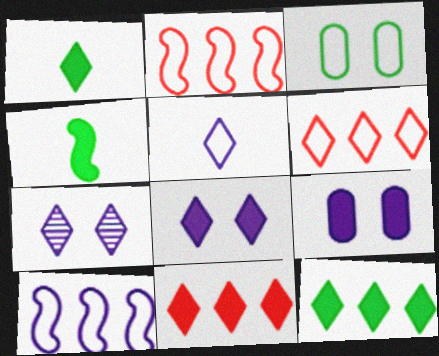[[1, 6, 7], 
[1, 8, 11], 
[2, 3, 5], 
[4, 9, 11]]